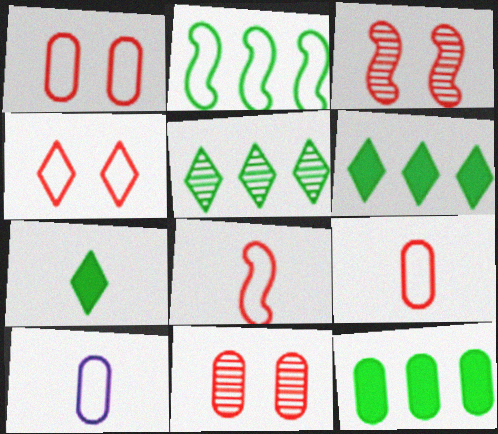[[2, 4, 10], 
[2, 5, 12], 
[3, 6, 10], 
[10, 11, 12]]